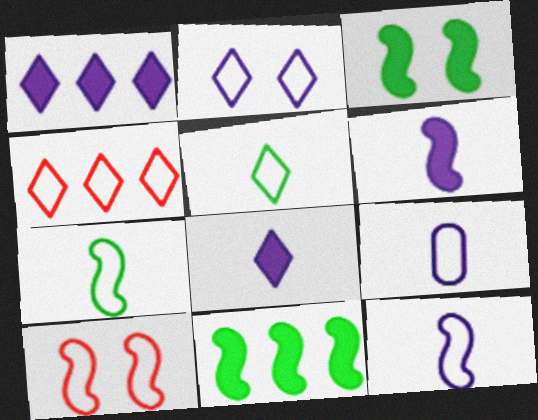[[2, 4, 5]]